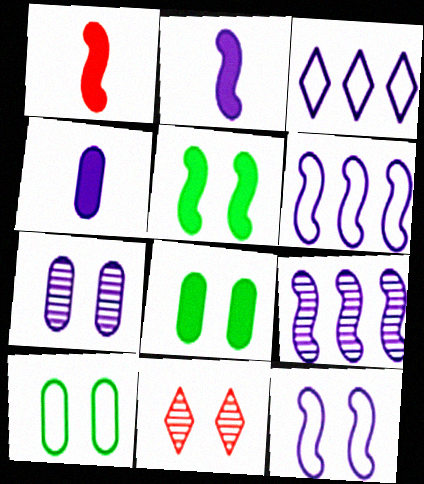[[2, 3, 7], 
[2, 9, 12], 
[8, 11, 12]]